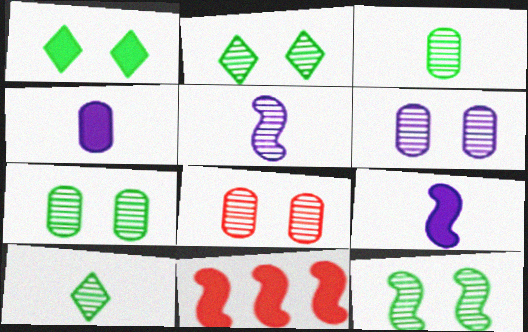[[1, 4, 11], 
[2, 7, 12], 
[6, 7, 8]]